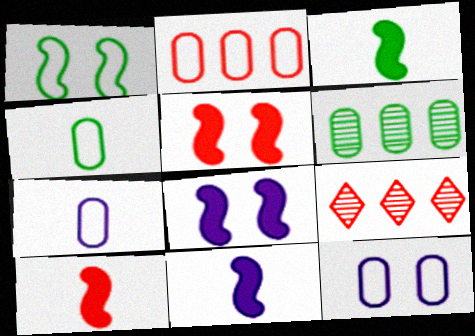[[2, 4, 12], 
[3, 9, 12], 
[3, 10, 11], 
[4, 8, 9]]